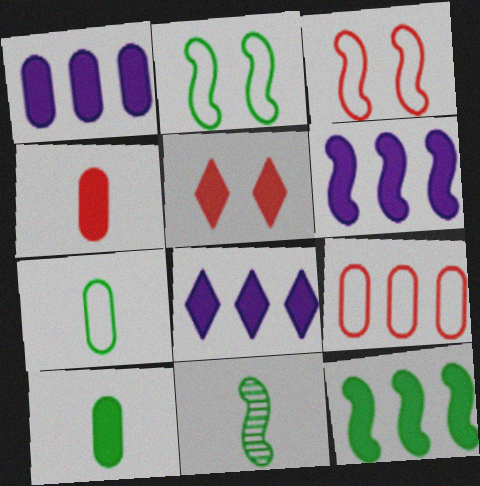[[1, 6, 8], 
[2, 11, 12], 
[3, 6, 11], 
[5, 6, 10]]